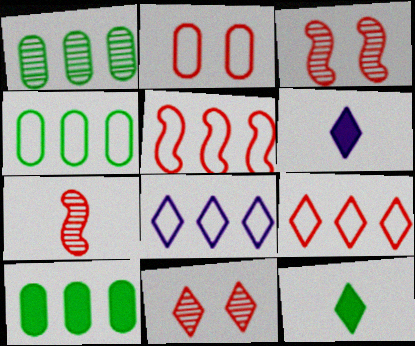[[1, 4, 10], 
[3, 4, 6], 
[4, 5, 8], 
[8, 11, 12]]